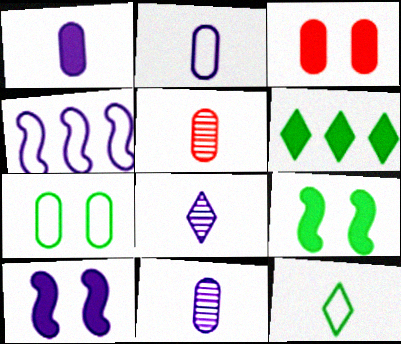[[1, 2, 11]]